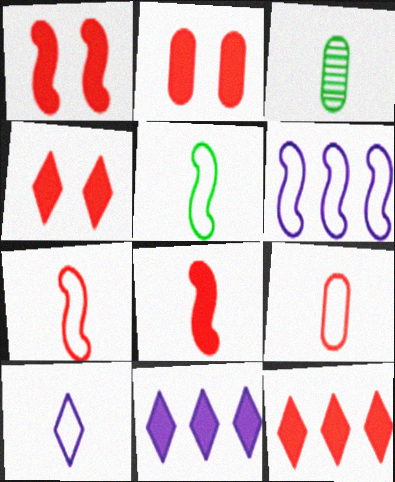[[1, 2, 4], 
[2, 8, 12], 
[3, 4, 6], 
[3, 8, 10], 
[5, 9, 10]]